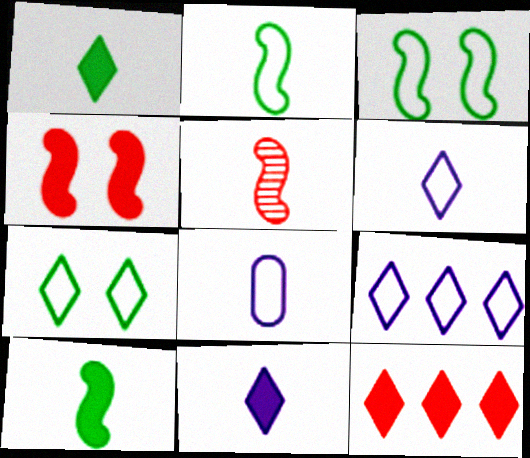[[1, 5, 8]]